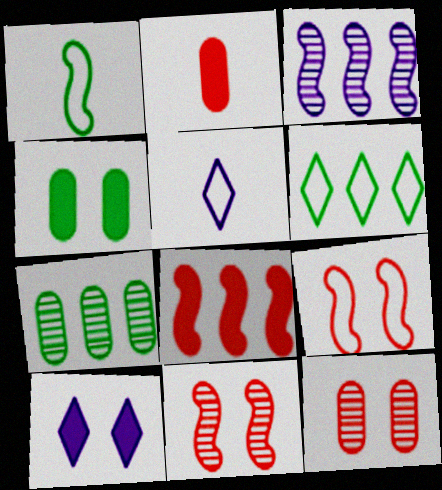[]